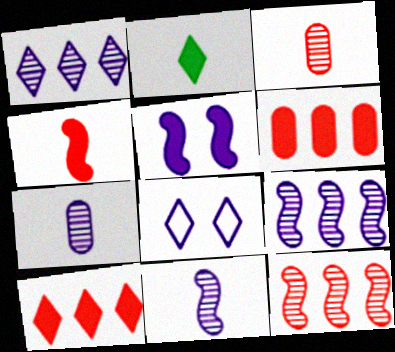[[2, 5, 6]]